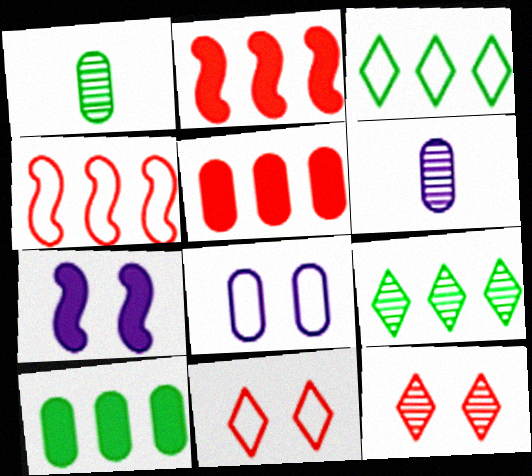[[1, 5, 8]]